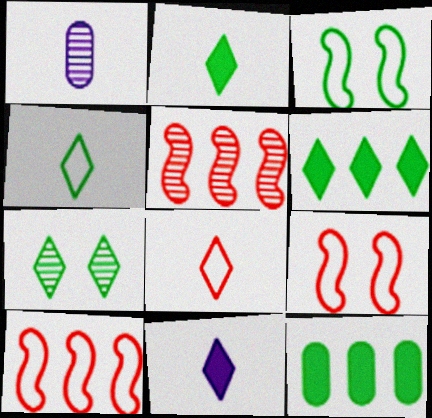[[1, 5, 7], 
[1, 6, 9], 
[4, 6, 7]]